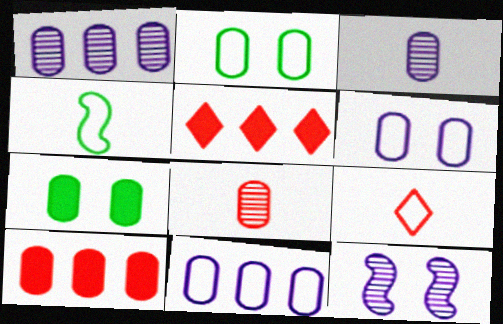[[2, 3, 10], 
[7, 8, 11]]